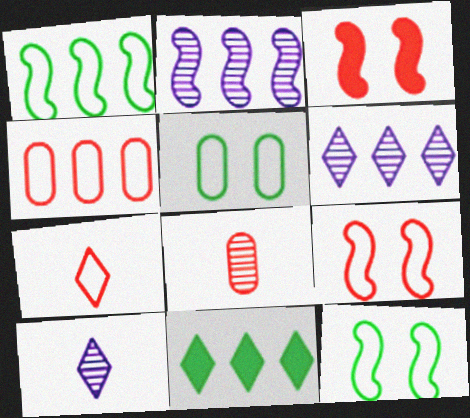[[2, 4, 11], 
[4, 7, 9]]